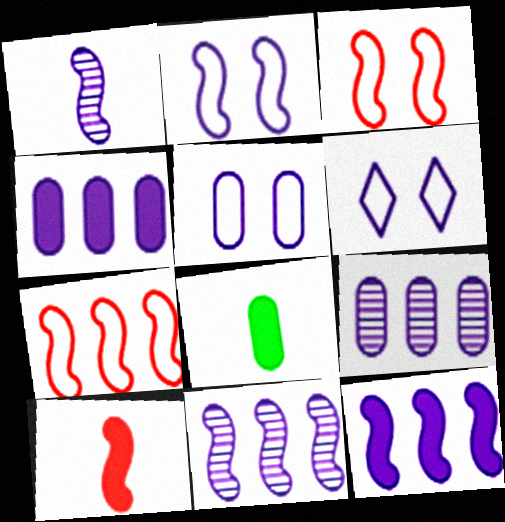[[1, 2, 12], 
[1, 4, 6], 
[2, 5, 6]]